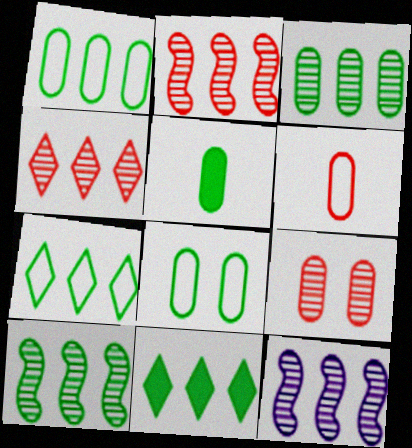[[1, 10, 11], 
[2, 10, 12], 
[3, 4, 12], 
[3, 5, 8]]